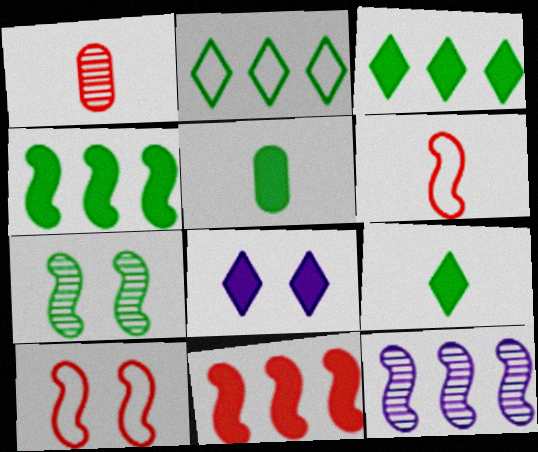[[2, 5, 7], 
[5, 8, 11]]